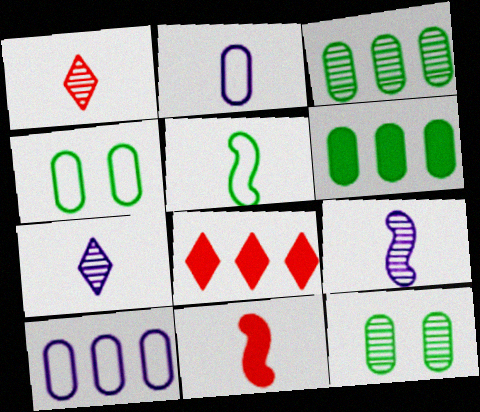[[4, 8, 9], 
[5, 9, 11]]